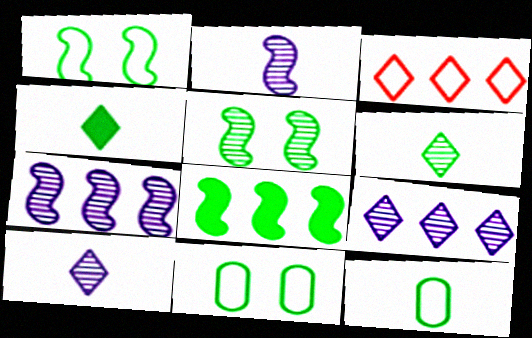[[6, 8, 11]]